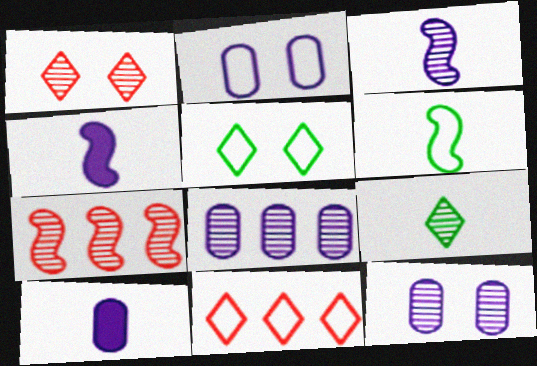[[2, 6, 11], 
[2, 8, 10], 
[5, 7, 10], 
[7, 9, 12]]